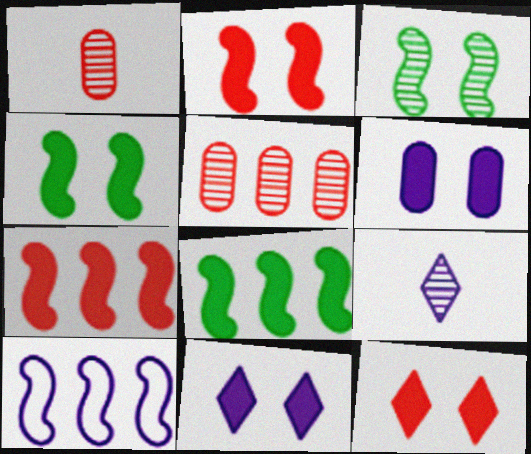[[3, 5, 9], 
[4, 6, 12], 
[6, 9, 10]]